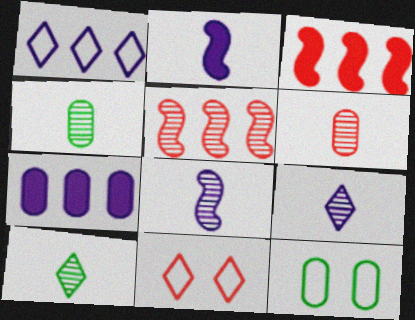[[3, 6, 11], 
[3, 9, 12], 
[6, 7, 12], 
[6, 8, 10]]